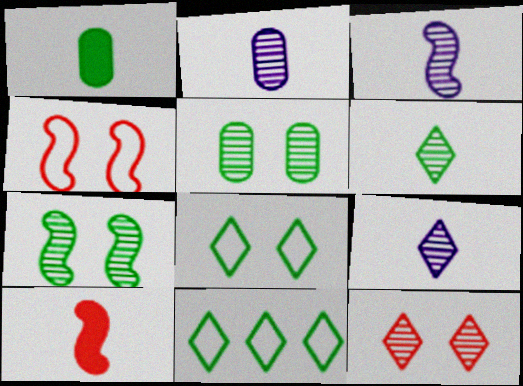[[1, 7, 11], 
[2, 3, 9]]